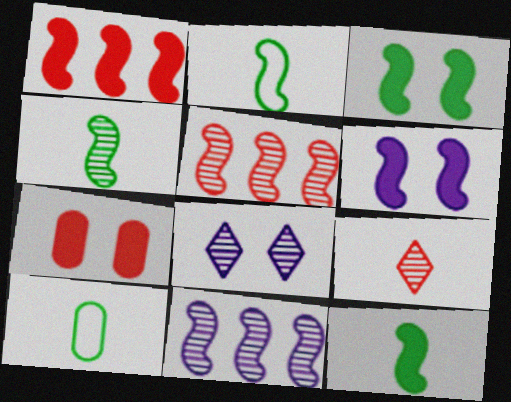[[1, 6, 12], 
[1, 8, 10], 
[2, 4, 12], 
[2, 5, 6]]